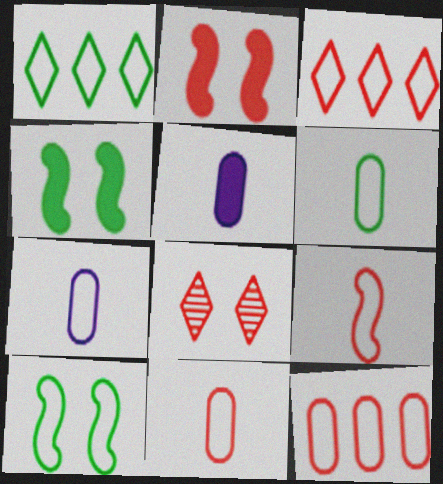[[1, 6, 10], 
[3, 7, 10], 
[6, 7, 11]]